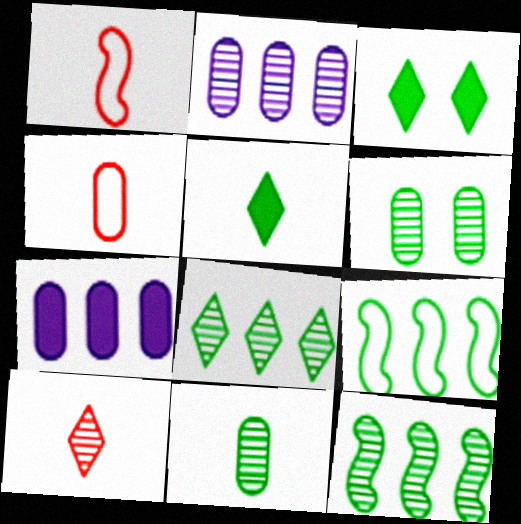[[1, 2, 3], 
[3, 9, 11], 
[4, 6, 7], 
[5, 6, 9]]